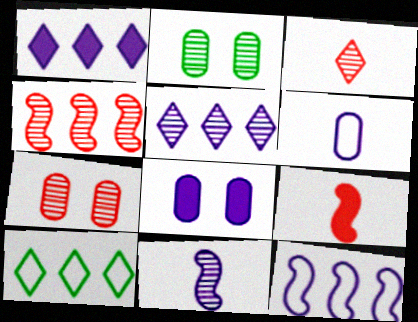[[3, 4, 7]]